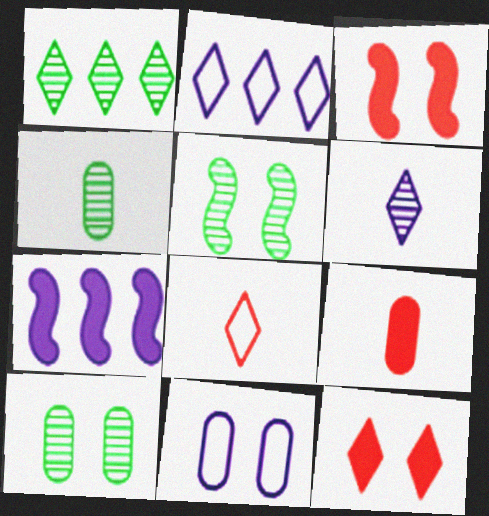[[1, 4, 5], 
[2, 3, 4], 
[2, 5, 9], 
[5, 11, 12], 
[6, 7, 11], 
[7, 8, 10]]